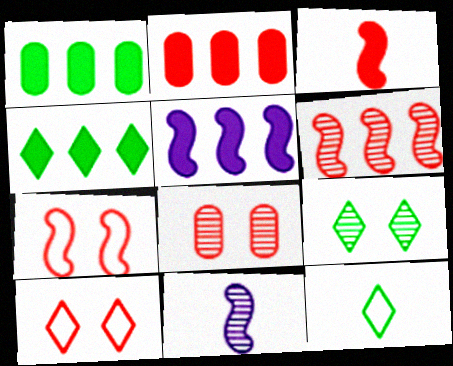[[1, 10, 11], 
[2, 4, 5], 
[3, 6, 7], 
[4, 9, 12], 
[5, 8, 12]]